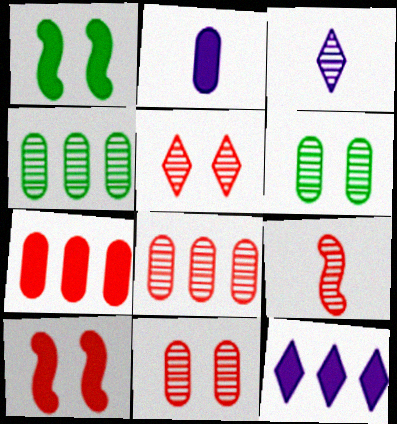[[5, 8, 9]]